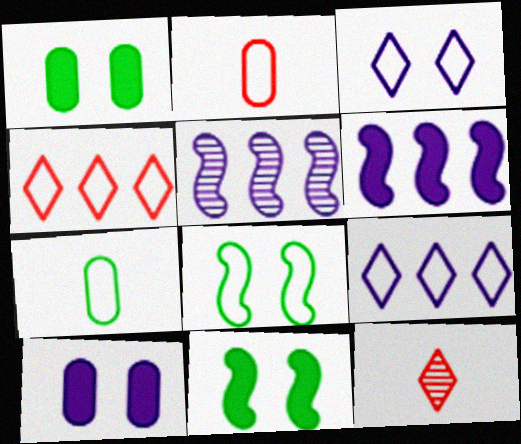[[2, 8, 9]]